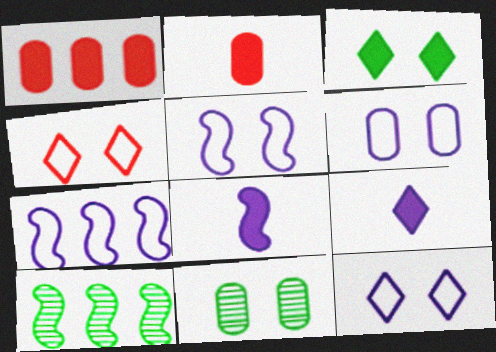[[1, 3, 8], 
[2, 10, 12], 
[5, 6, 12]]